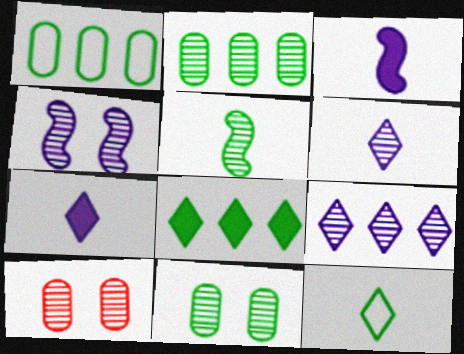[[5, 9, 10]]